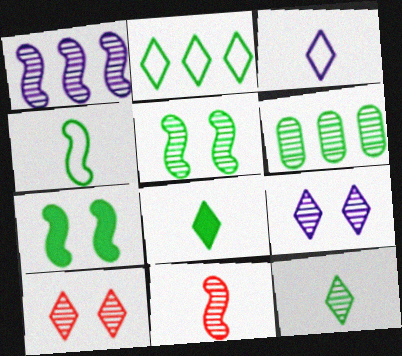[[1, 5, 11], 
[5, 6, 12], 
[6, 9, 11]]